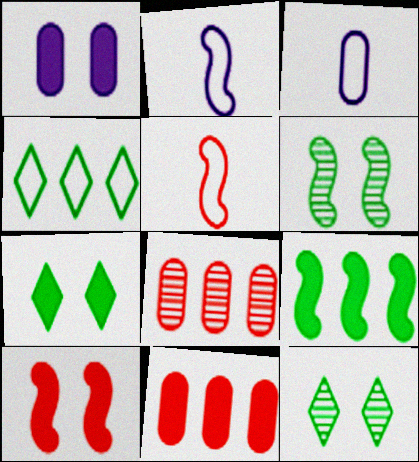[[1, 7, 10], 
[2, 7, 8], 
[2, 11, 12]]